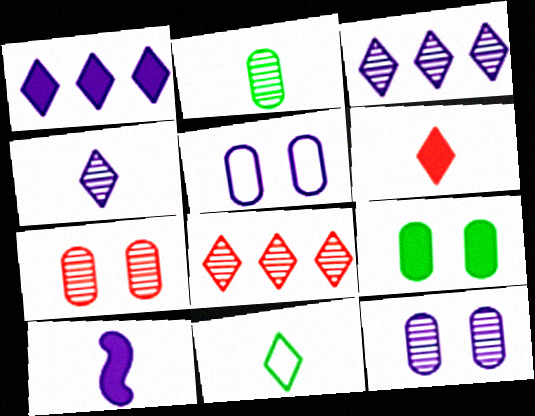[[3, 5, 10], 
[4, 6, 11], 
[5, 7, 9]]